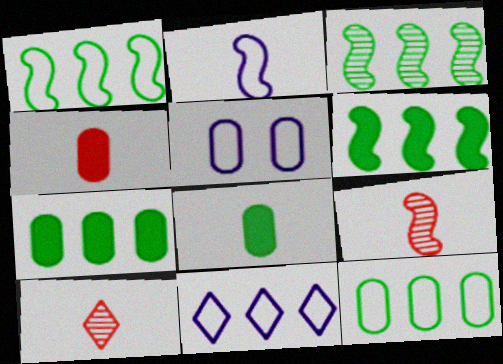[[1, 3, 6], 
[2, 5, 11], 
[2, 8, 10], 
[5, 6, 10]]